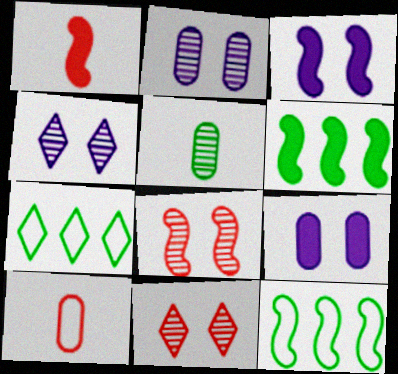[[1, 2, 7], 
[1, 3, 6], 
[4, 6, 10]]